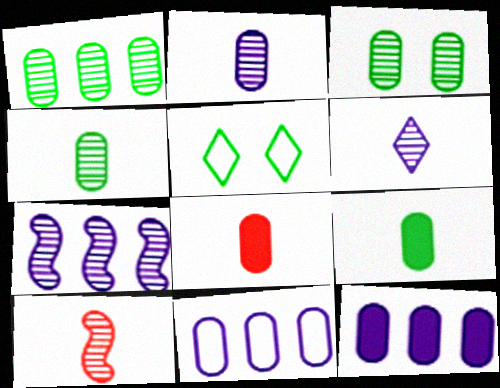[[1, 3, 4], 
[3, 8, 11], 
[4, 6, 10], 
[5, 7, 8], 
[5, 10, 12]]